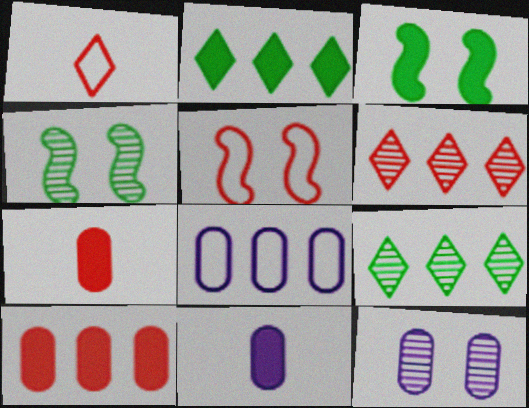[[5, 6, 7], 
[5, 9, 11], 
[8, 11, 12]]